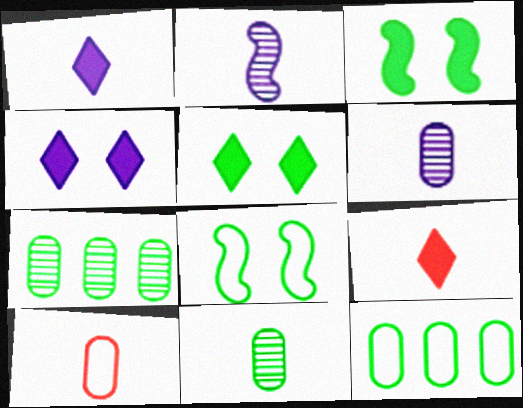[]